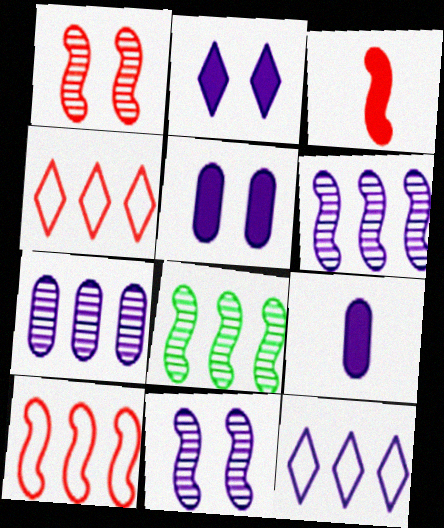[[1, 3, 10], 
[9, 11, 12]]